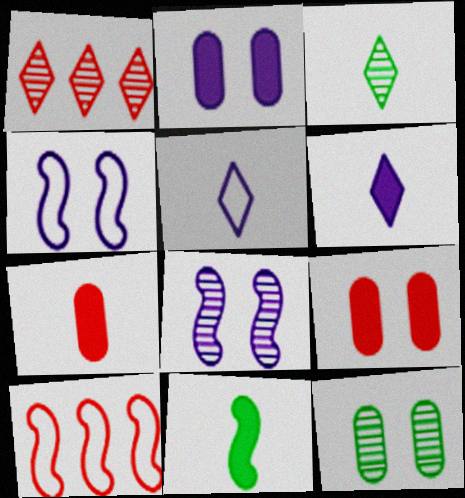[[2, 3, 10], 
[6, 7, 11], 
[6, 10, 12], 
[8, 10, 11]]